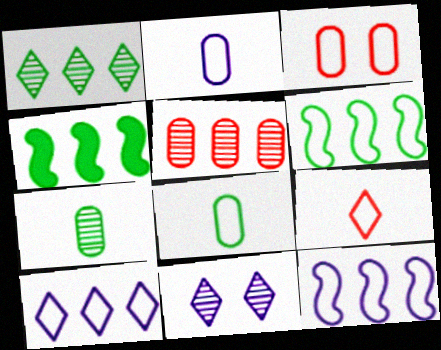[[4, 5, 10]]